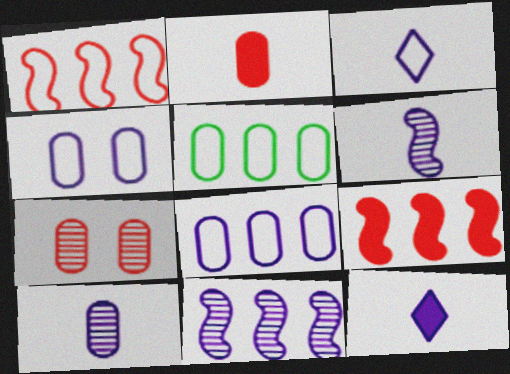[[4, 11, 12]]